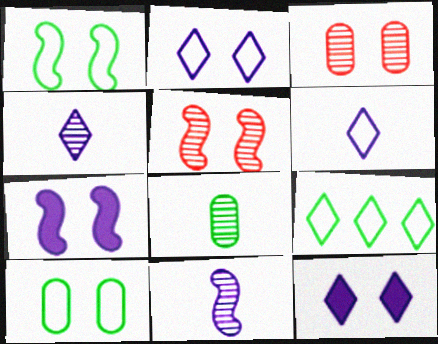[[1, 3, 12], 
[1, 5, 7], 
[5, 10, 12]]